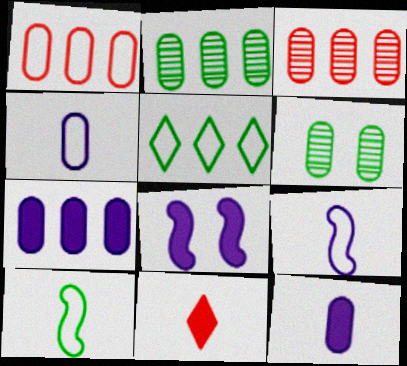[[1, 2, 7], 
[1, 6, 12]]